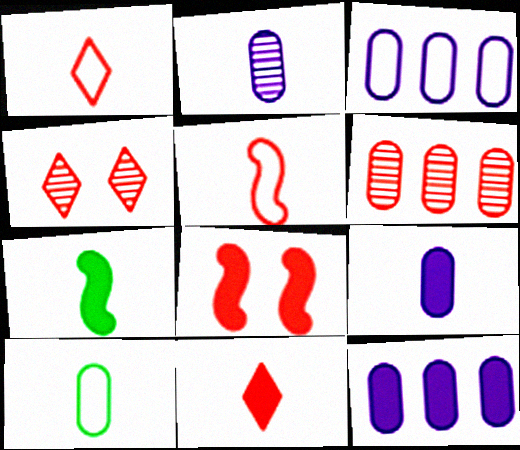[[1, 2, 7], 
[1, 6, 8], 
[3, 4, 7], 
[7, 9, 11]]